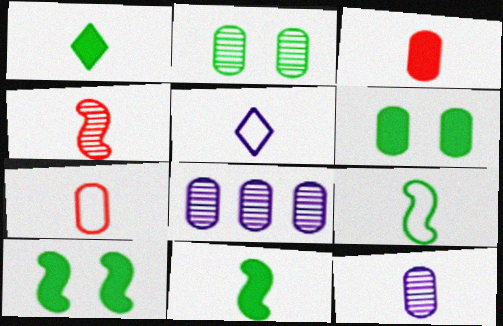[[5, 7, 9], 
[6, 7, 8]]